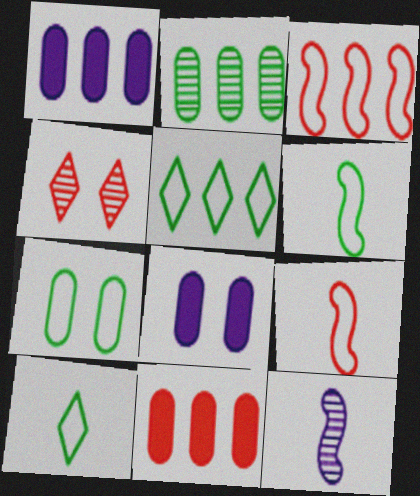[[1, 4, 6], 
[2, 4, 12], 
[4, 9, 11], 
[5, 6, 7]]